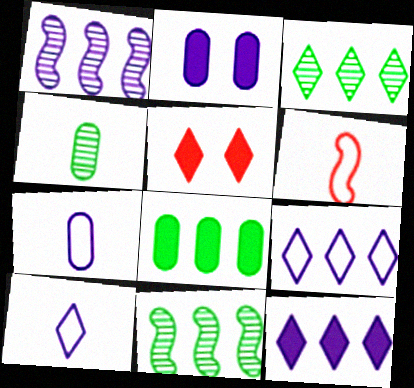[[1, 2, 10], 
[2, 3, 6], 
[3, 5, 10], 
[5, 7, 11]]